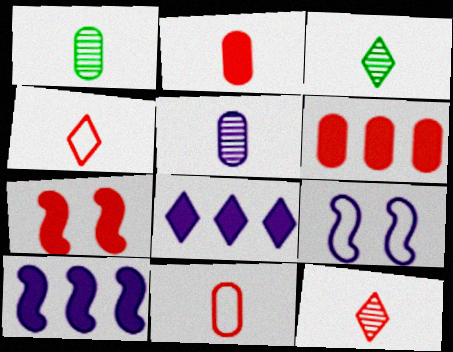[[3, 6, 9], 
[5, 8, 9]]